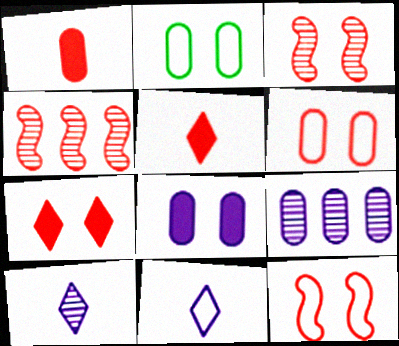[[1, 2, 9], 
[3, 6, 7], 
[4, 5, 6]]